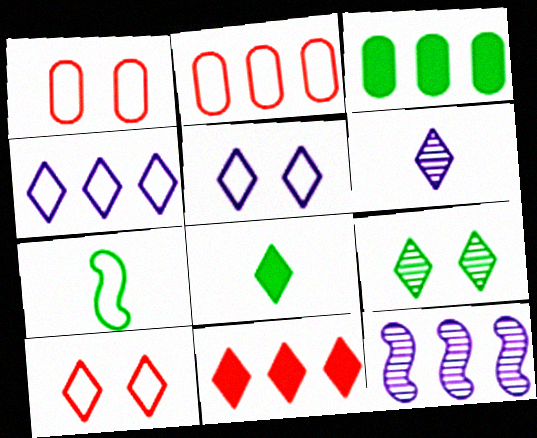[[1, 4, 7], 
[1, 8, 12], 
[2, 5, 7], 
[3, 7, 9]]